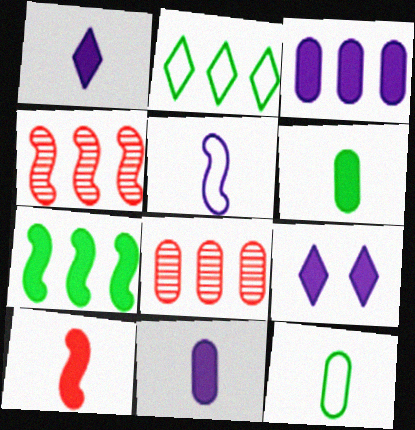[[1, 6, 10], 
[2, 3, 4], 
[4, 9, 12]]